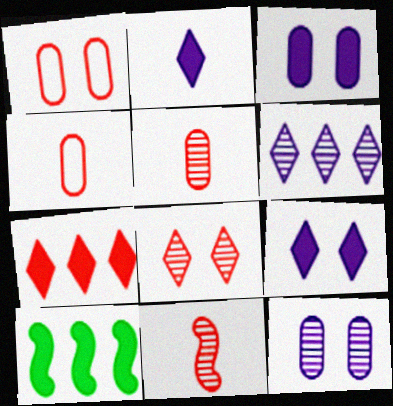[[1, 7, 11]]